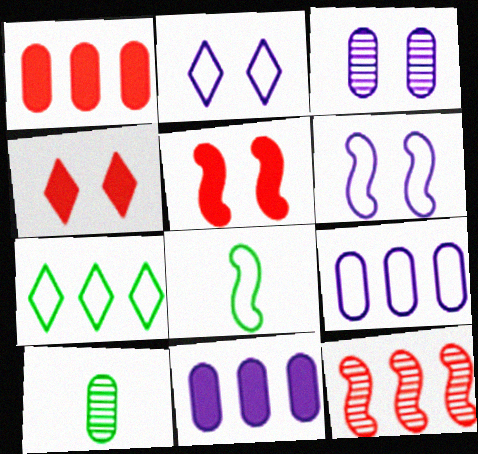[[7, 11, 12]]